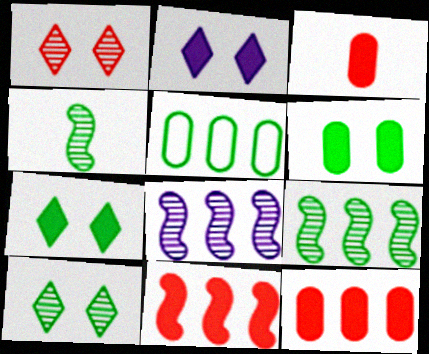[[4, 5, 7]]